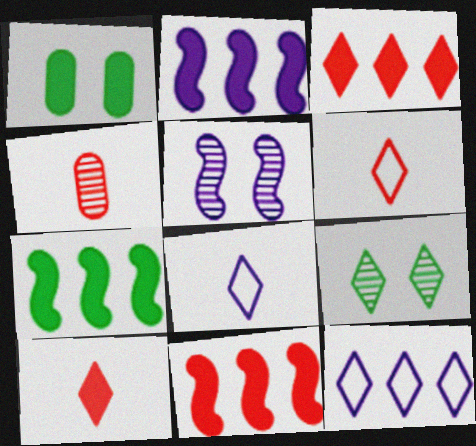[[1, 2, 10], 
[2, 7, 11], 
[3, 8, 9], 
[9, 10, 12]]